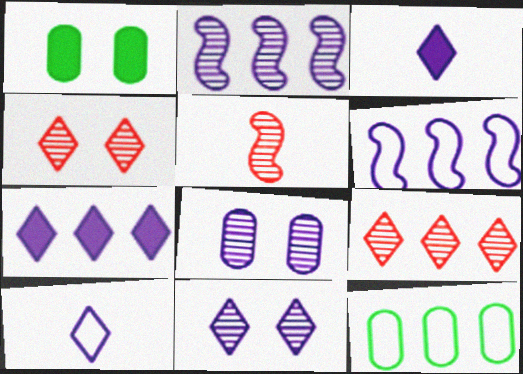[[3, 6, 8], 
[7, 10, 11]]